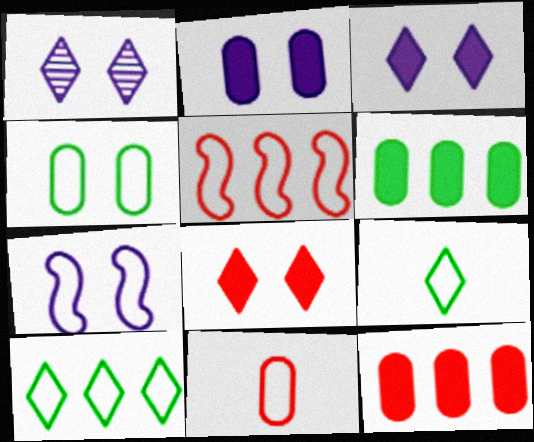[[1, 2, 7], 
[7, 10, 11]]